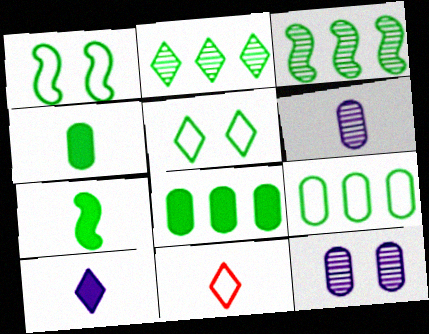[[1, 2, 4], 
[1, 3, 7], 
[3, 4, 5], 
[6, 7, 11]]